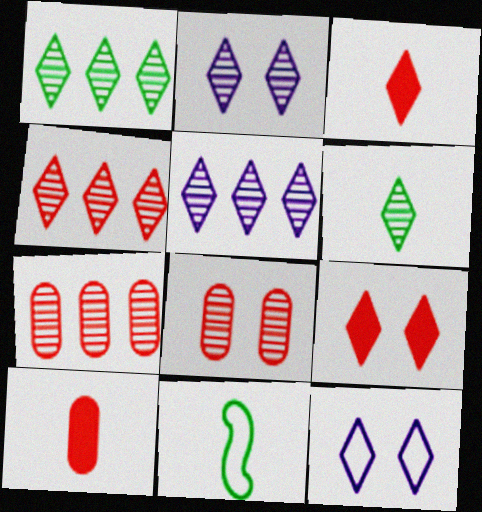[[1, 3, 12], 
[1, 4, 5], 
[2, 4, 6]]